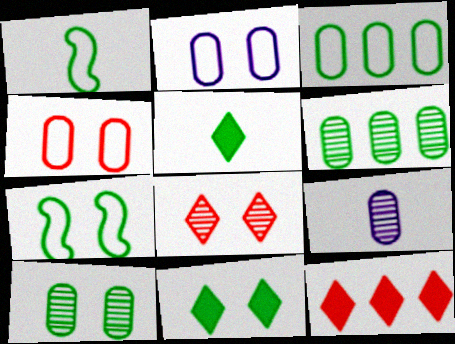[[1, 6, 11], 
[5, 6, 7], 
[7, 9, 12], 
[7, 10, 11]]